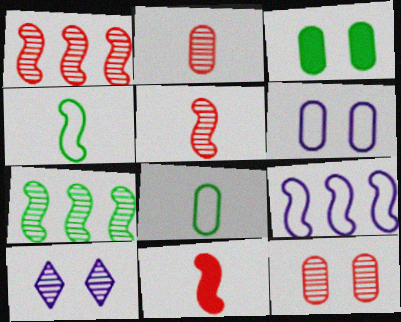[[2, 7, 10], 
[3, 6, 12]]